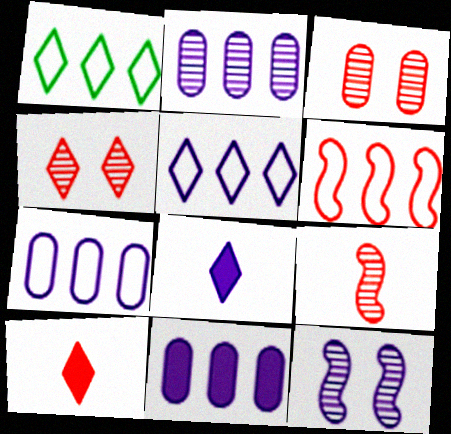[[1, 4, 8], 
[1, 6, 7], 
[2, 7, 11], 
[3, 6, 10], 
[7, 8, 12]]